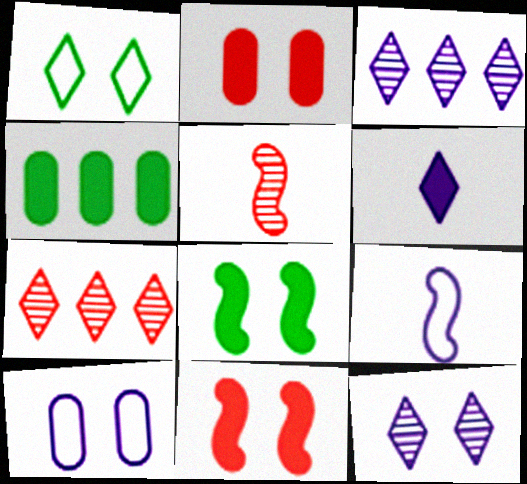[[1, 6, 7], 
[4, 6, 11]]